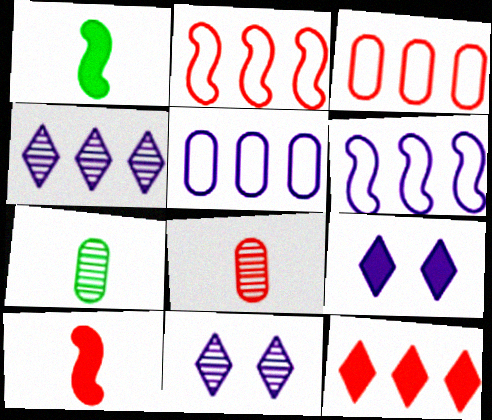[[1, 3, 11], 
[2, 7, 9]]